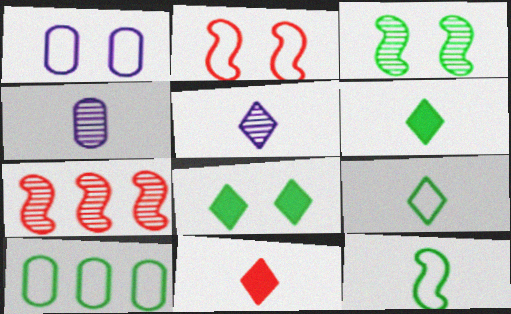[[1, 6, 7], 
[3, 6, 10], 
[4, 11, 12], 
[5, 9, 11]]